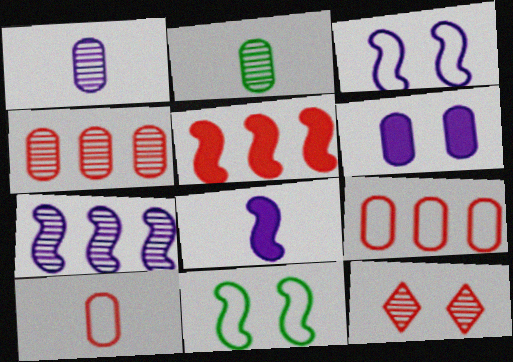[[2, 6, 9], 
[2, 7, 12], 
[3, 7, 8], 
[5, 10, 12], 
[6, 11, 12]]